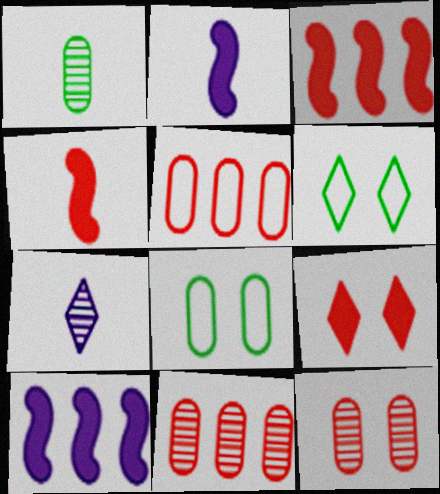[[2, 6, 11], 
[3, 7, 8]]